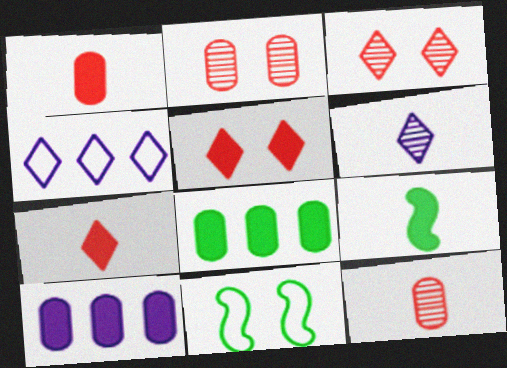[[2, 4, 9], 
[5, 9, 10]]